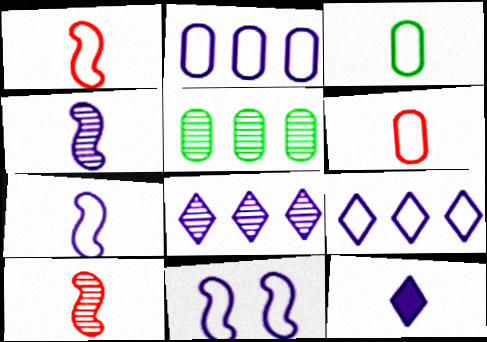[[3, 10, 12]]